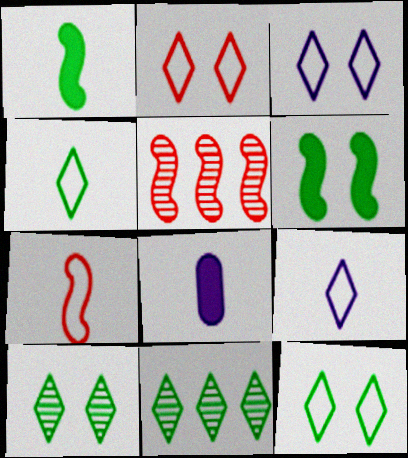[[2, 3, 12], 
[5, 8, 12]]